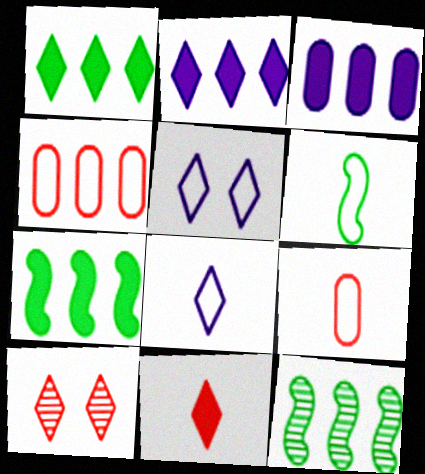[[1, 8, 10], 
[2, 4, 12], 
[3, 6, 10], 
[4, 5, 6], 
[6, 8, 9]]